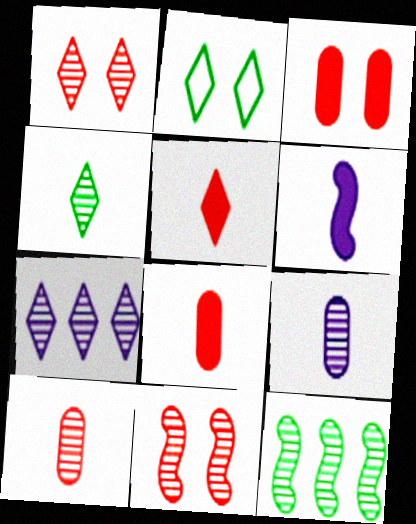[[1, 4, 7], 
[1, 9, 12], 
[2, 5, 7]]